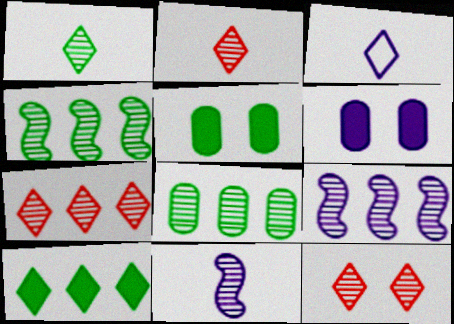[[2, 7, 12], 
[3, 6, 9], 
[3, 10, 12], 
[7, 8, 9], 
[8, 11, 12]]